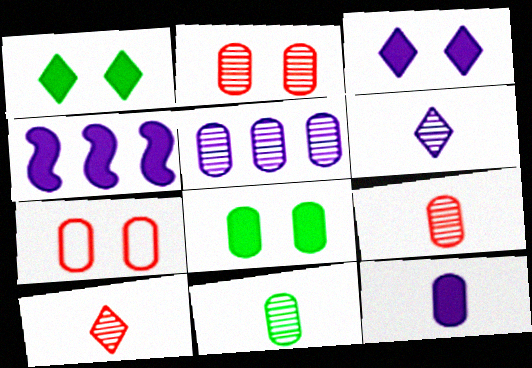[[2, 5, 11], 
[3, 4, 12]]